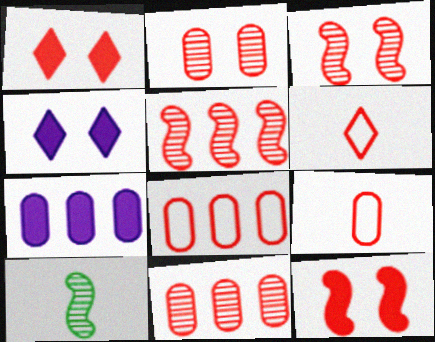[[1, 5, 9], 
[4, 8, 10], 
[6, 11, 12]]